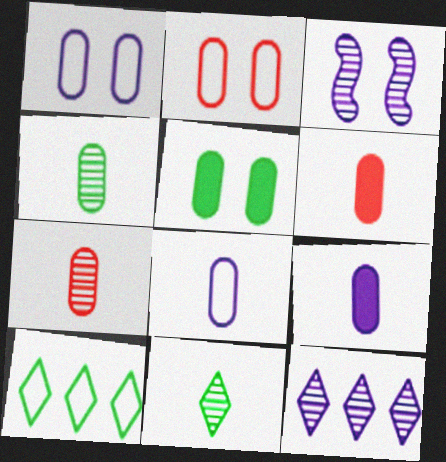[[3, 6, 10], 
[4, 6, 8]]